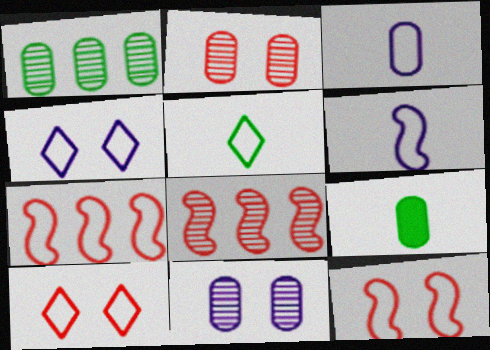[[4, 8, 9]]